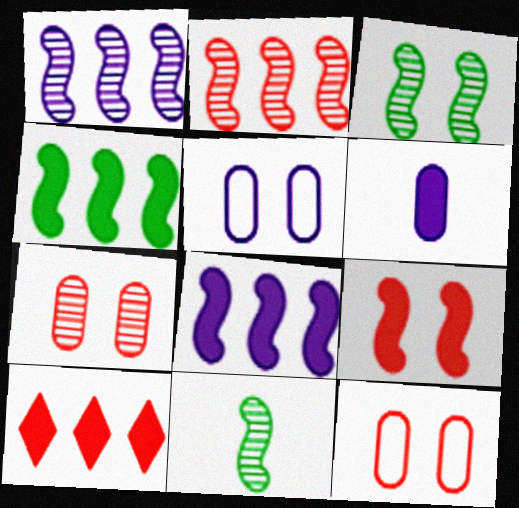[[5, 10, 11]]